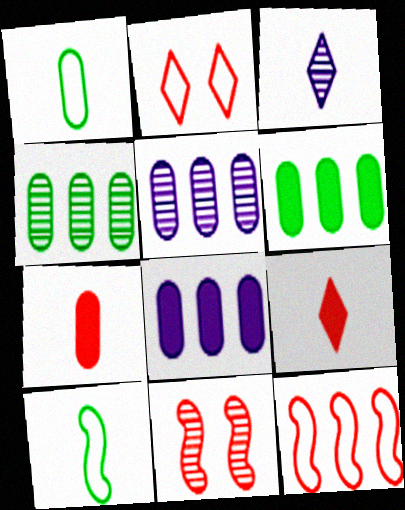[[3, 4, 11], 
[3, 7, 10]]